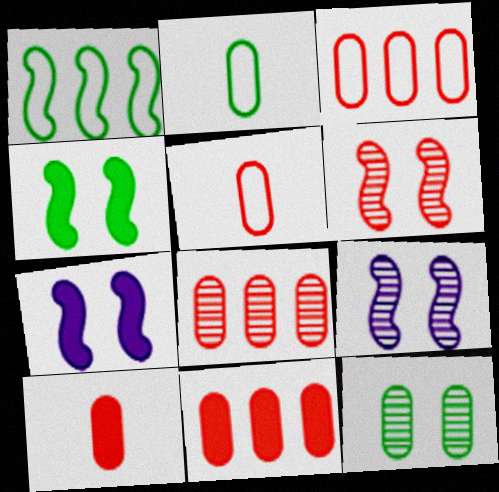[[3, 8, 11]]